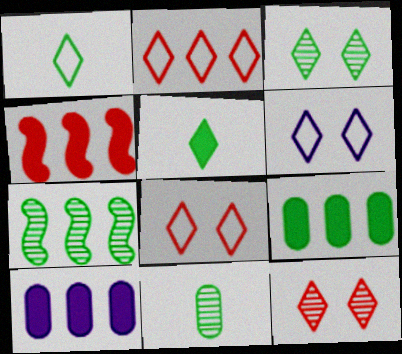[[1, 2, 6], 
[2, 7, 10], 
[3, 7, 11], 
[4, 6, 11]]